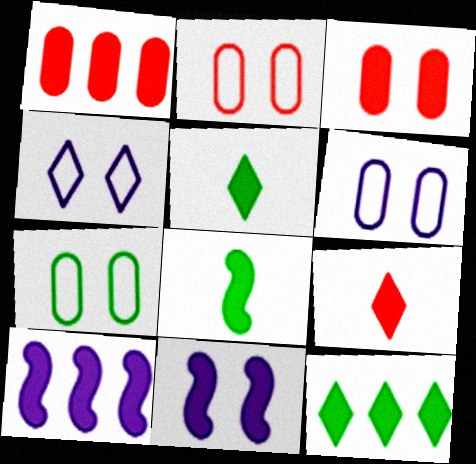[[1, 5, 11], 
[1, 10, 12], 
[2, 6, 7], 
[3, 5, 10]]